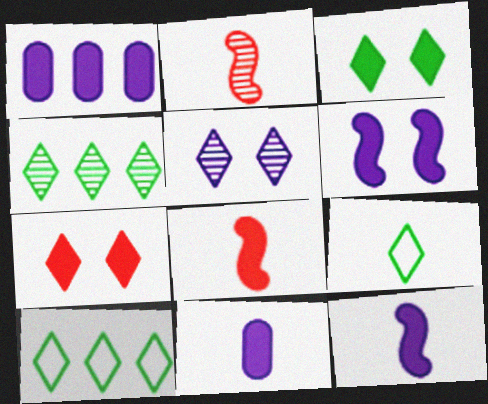[[1, 3, 8], 
[2, 9, 11], 
[3, 4, 9]]